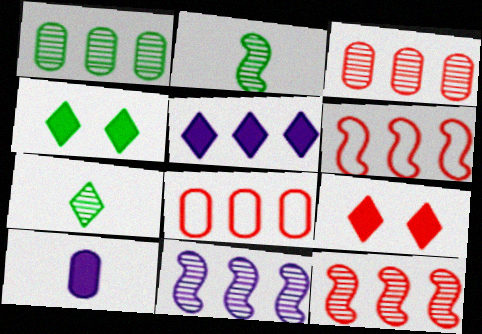[[1, 5, 6]]